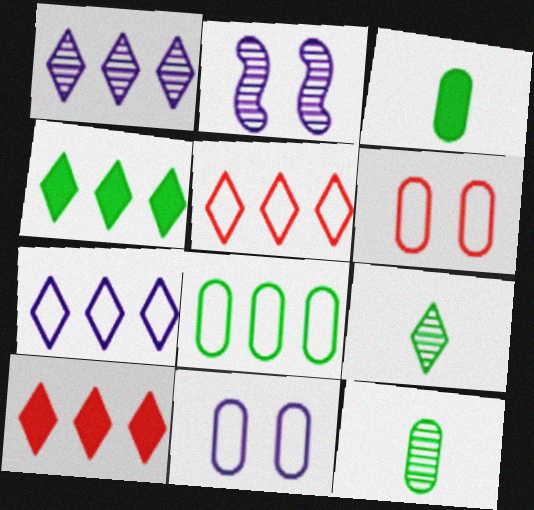[[1, 4, 5], 
[2, 3, 5]]